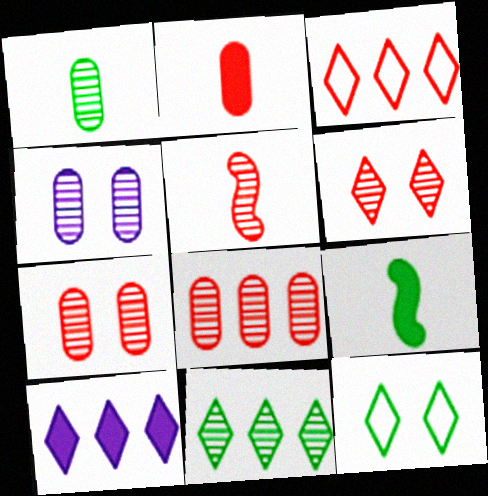[[1, 4, 8], 
[3, 4, 9], 
[3, 10, 11], 
[4, 5, 11], 
[5, 6, 8]]